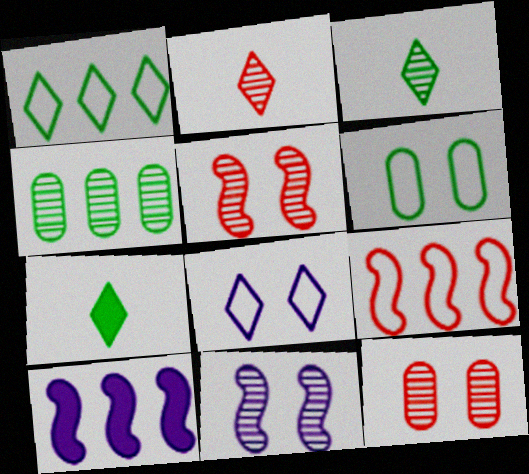[[2, 4, 11], 
[2, 6, 10]]